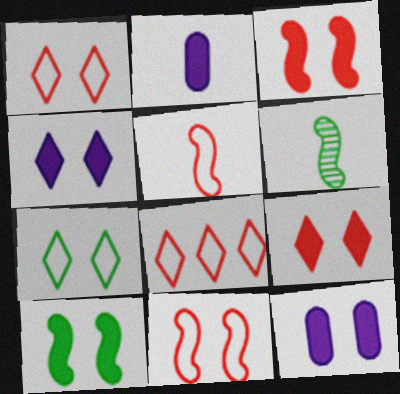[[6, 8, 12], 
[9, 10, 12]]